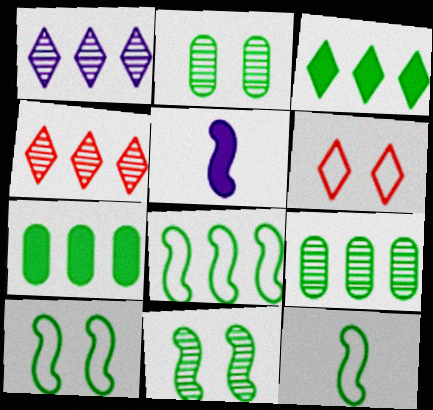[[2, 3, 12], 
[3, 8, 9], 
[5, 6, 9], 
[8, 10, 12]]